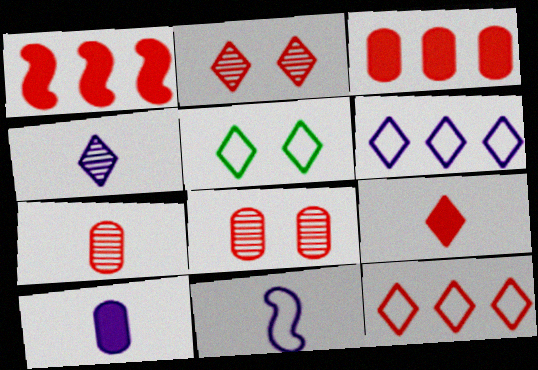[[2, 9, 12], 
[4, 10, 11]]